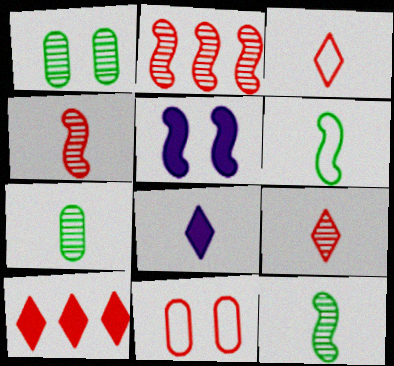[[2, 5, 6], 
[4, 10, 11]]